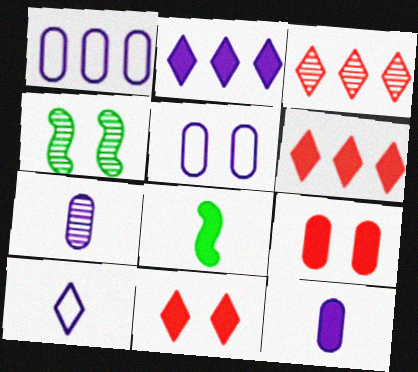[[2, 8, 9], 
[3, 4, 7], 
[3, 5, 8], 
[4, 5, 11]]